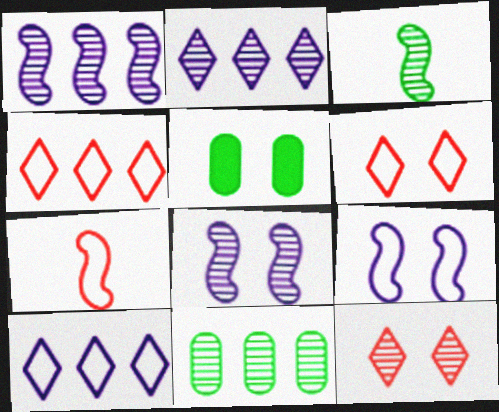[[2, 5, 7], 
[5, 6, 8], 
[5, 9, 12]]